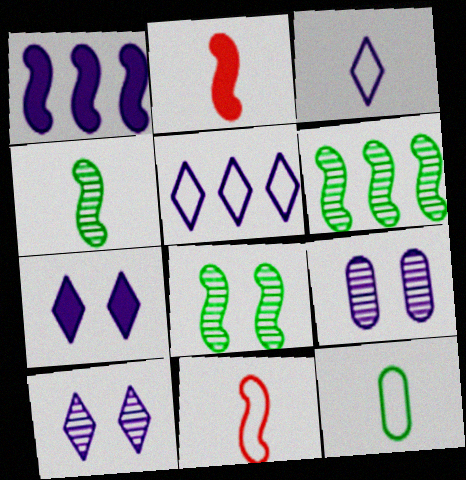[[1, 3, 9], 
[1, 8, 11], 
[3, 11, 12], 
[4, 6, 8]]